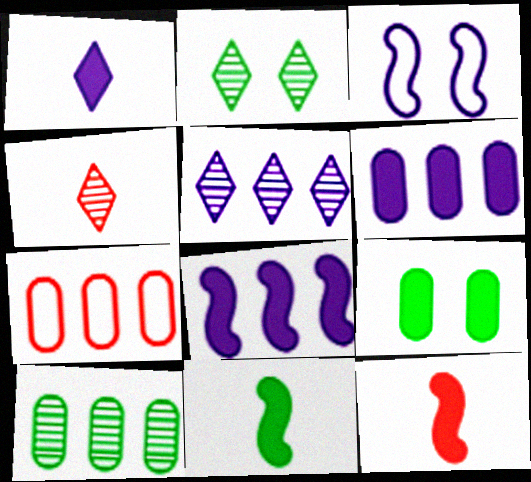[[2, 4, 5], 
[6, 7, 10]]